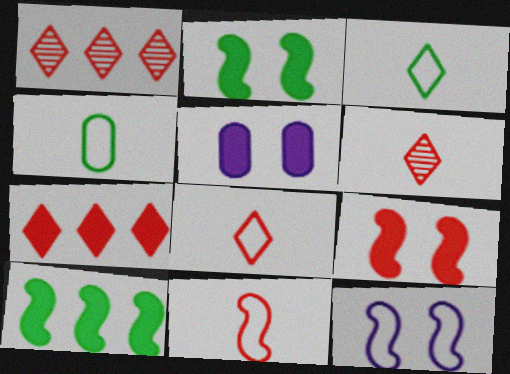[]